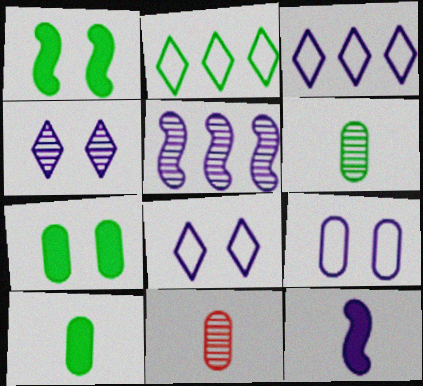[[1, 2, 6], 
[1, 3, 11]]